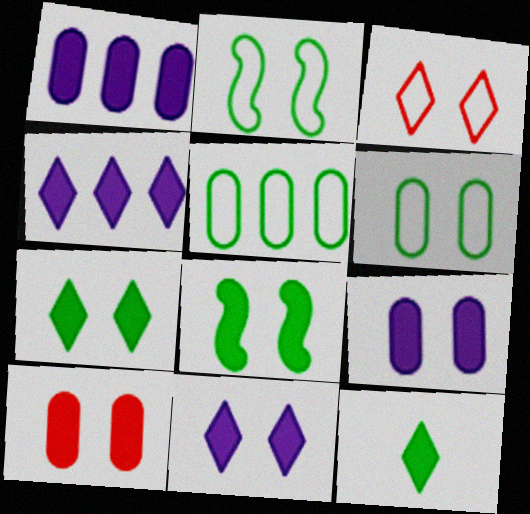[[8, 10, 11]]